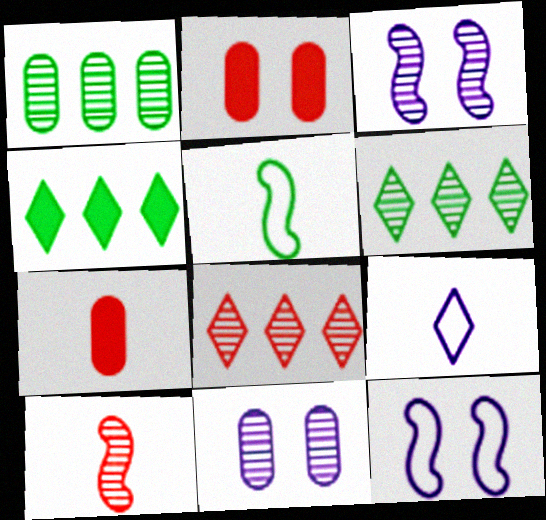[[6, 7, 12], 
[6, 10, 11]]